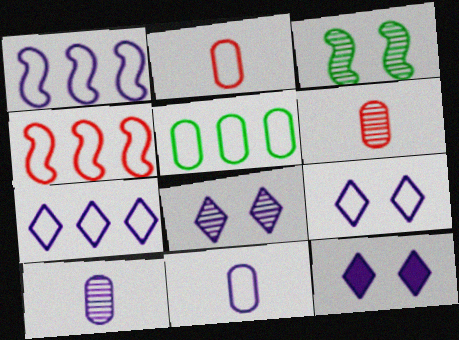[[1, 9, 11], 
[1, 10, 12], 
[4, 5, 7], 
[8, 9, 12]]